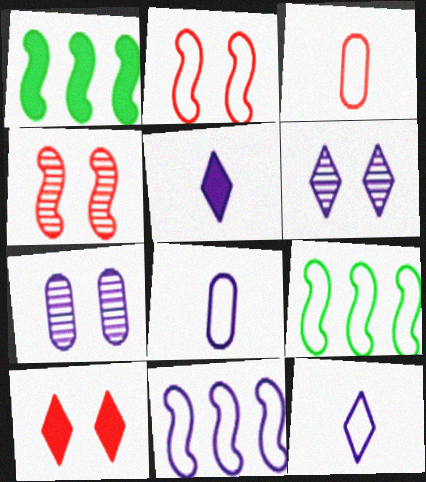[[1, 3, 6], 
[5, 7, 11]]